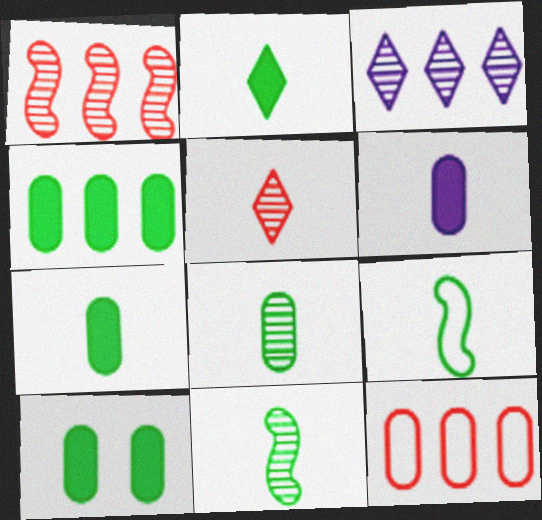[[2, 8, 9], 
[4, 7, 10], 
[5, 6, 9]]